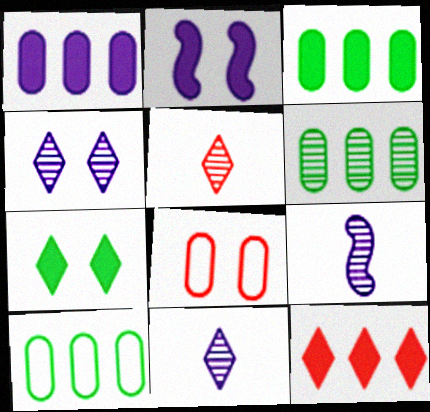[[2, 5, 10], 
[3, 6, 10]]